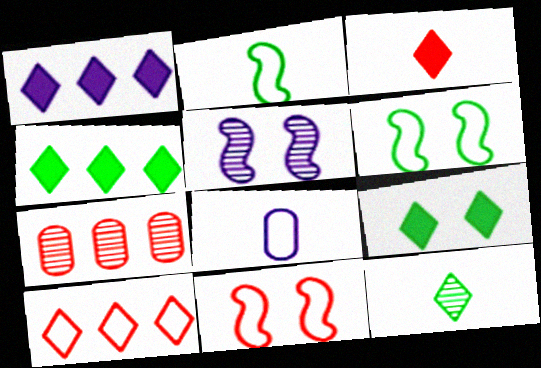[[1, 3, 9], 
[1, 5, 8], 
[3, 7, 11], 
[5, 7, 12], 
[6, 8, 10]]